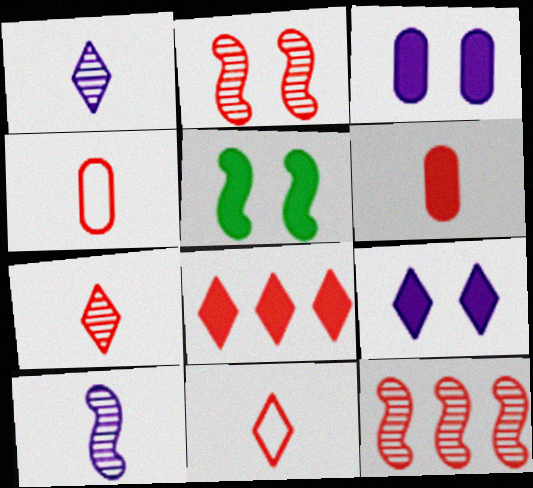[[2, 4, 8]]